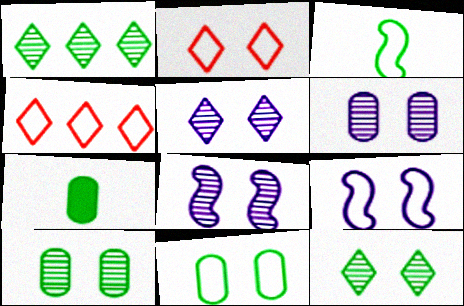[[2, 9, 11], 
[4, 7, 8], 
[5, 6, 8]]